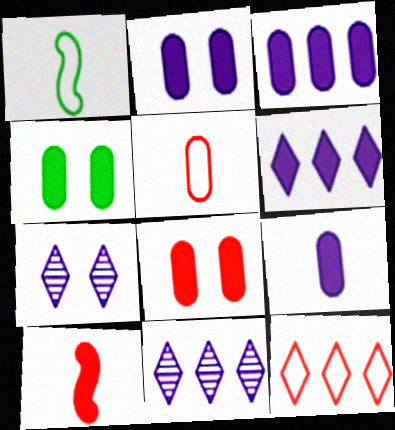[[1, 8, 11], 
[2, 3, 9], 
[2, 4, 8], 
[4, 6, 10]]